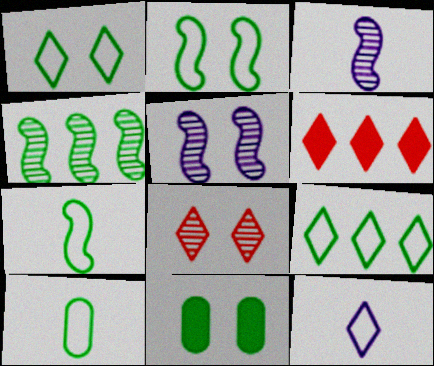[[2, 9, 10], 
[5, 6, 10]]